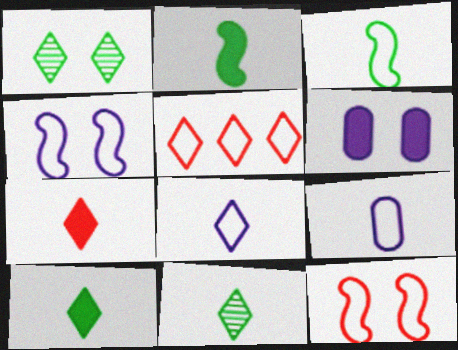[[1, 6, 12], 
[7, 8, 11]]